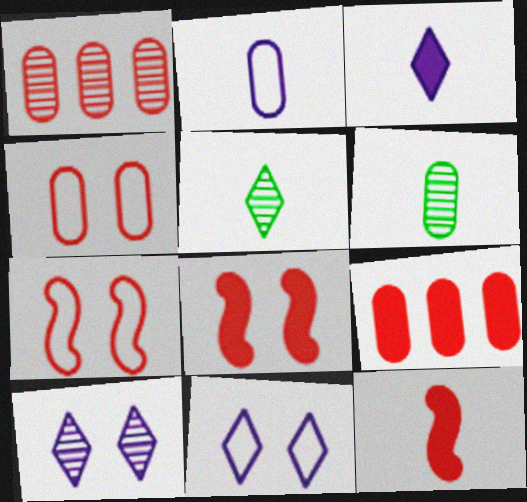[[2, 5, 12]]